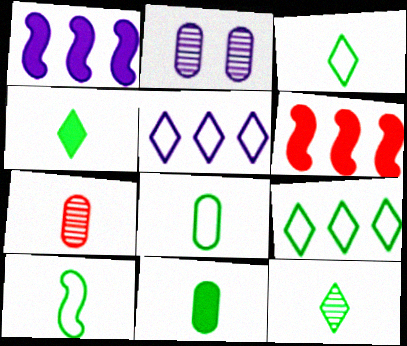[[2, 3, 6], 
[3, 4, 12], 
[3, 8, 10], 
[10, 11, 12]]